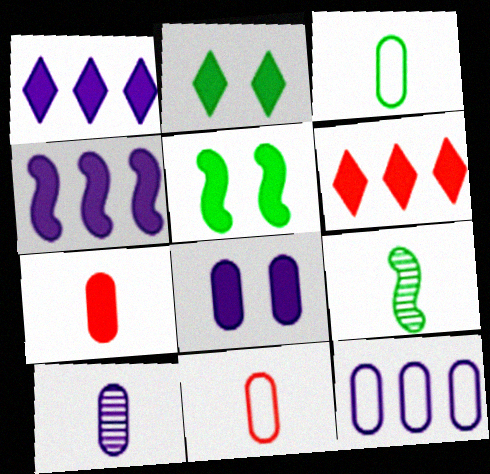[[1, 5, 7], 
[2, 4, 7], 
[3, 7, 10], 
[8, 10, 12]]